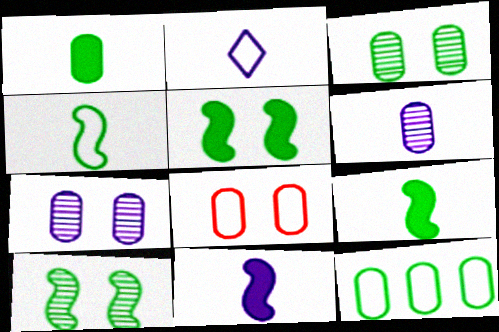[[1, 3, 12], 
[2, 6, 11]]